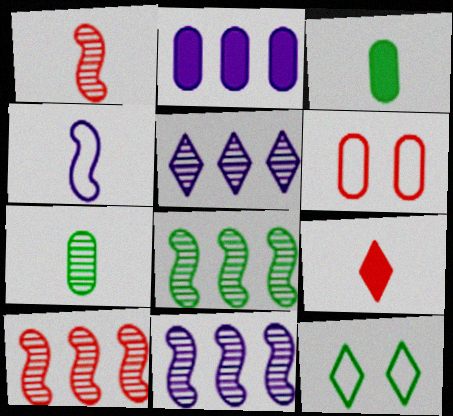[[1, 2, 12], 
[2, 6, 7], 
[3, 8, 12], 
[4, 7, 9], 
[5, 9, 12], 
[6, 9, 10], 
[8, 10, 11]]